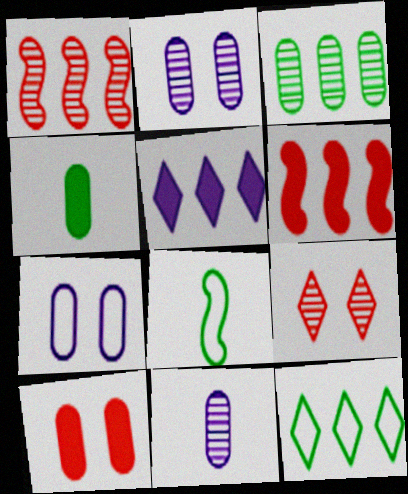[]